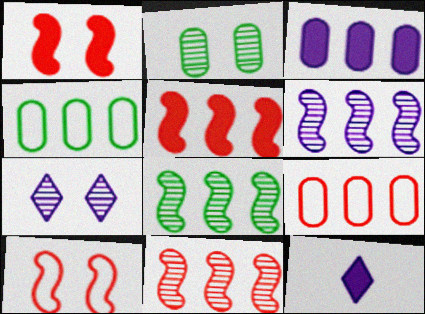[[6, 8, 11]]